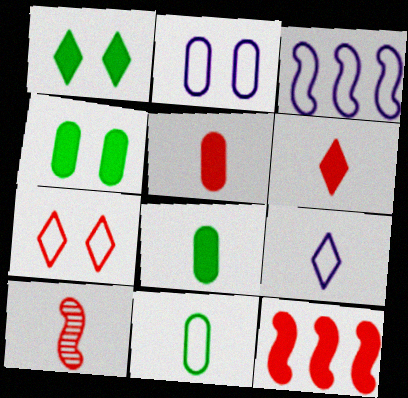[[2, 3, 9], 
[3, 7, 11], 
[8, 9, 10]]